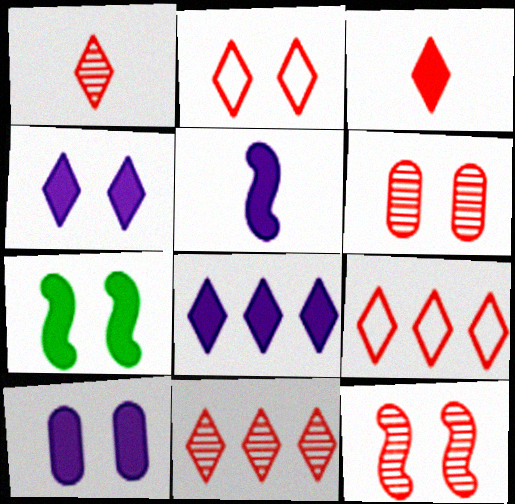[[2, 3, 11], 
[5, 8, 10]]